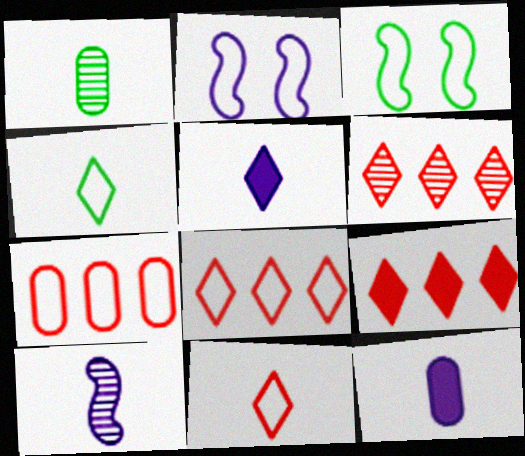[[1, 2, 9], 
[2, 4, 7], 
[3, 6, 12], 
[6, 8, 9]]